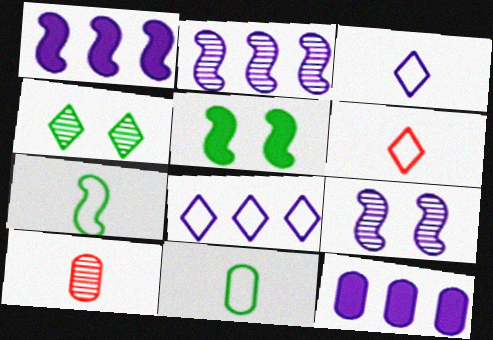[[2, 4, 10], 
[2, 8, 12], 
[3, 9, 12], 
[5, 8, 10]]